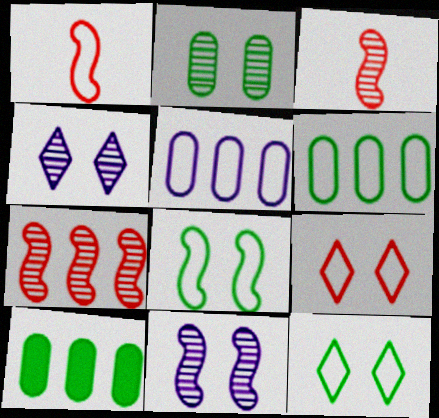[[1, 4, 10], 
[1, 5, 12]]